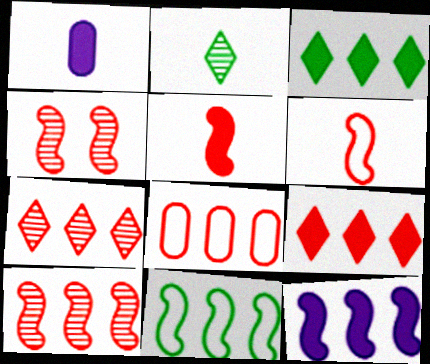[[1, 2, 6], 
[8, 9, 10], 
[10, 11, 12]]